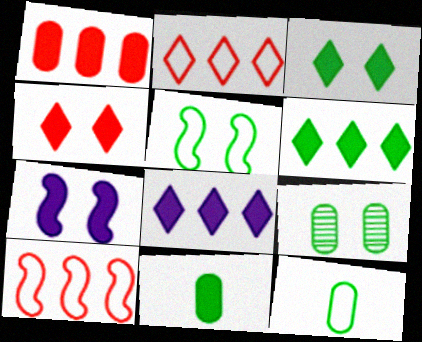[[3, 5, 9]]